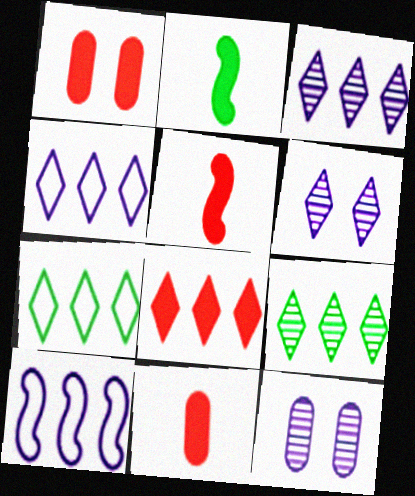[[1, 5, 8], 
[3, 7, 8], 
[4, 8, 9], 
[5, 7, 12]]